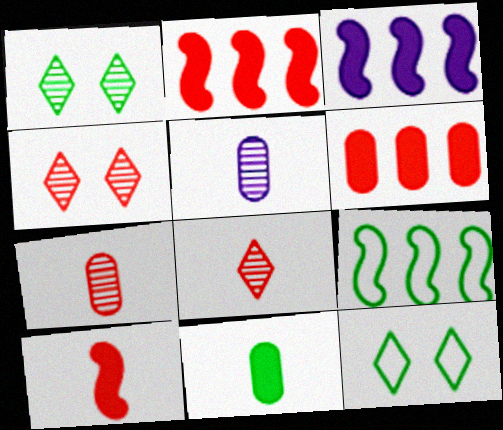[[1, 9, 11], 
[2, 5, 12], 
[3, 7, 12]]